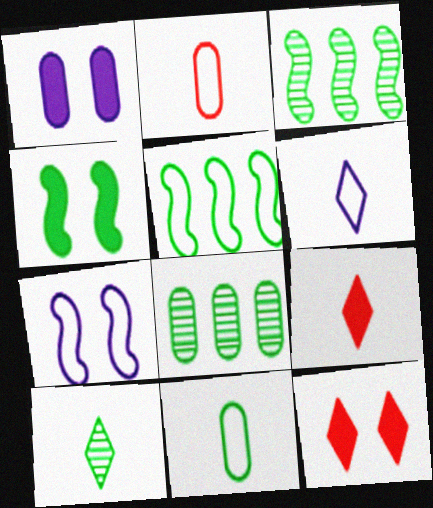[[1, 2, 8], 
[1, 4, 12], 
[6, 9, 10], 
[7, 8, 9]]